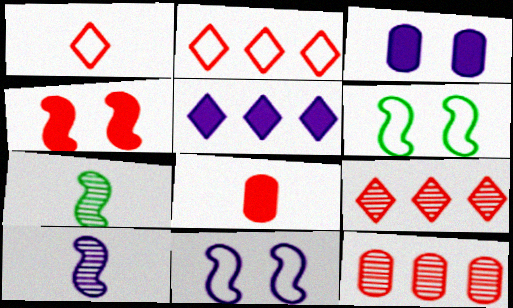[[1, 4, 12], 
[2, 3, 7]]